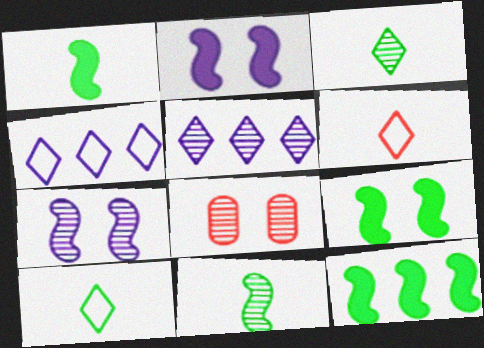[[1, 4, 8], 
[1, 9, 12], 
[5, 8, 11]]